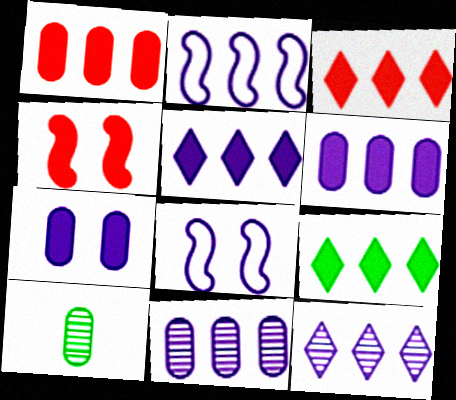[[2, 5, 11], 
[2, 6, 12], 
[3, 5, 9], 
[3, 8, 10]]